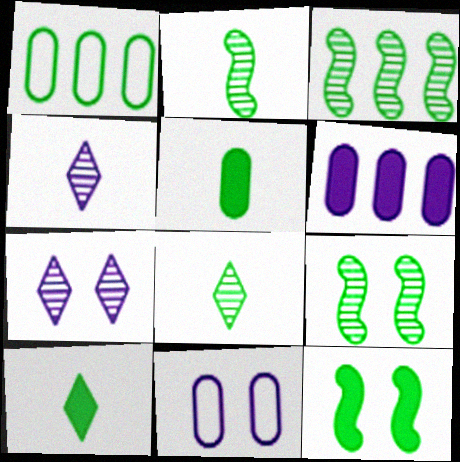[[1, 8, 12], 
[1, 9, 10], 
[2, 3, 9]]